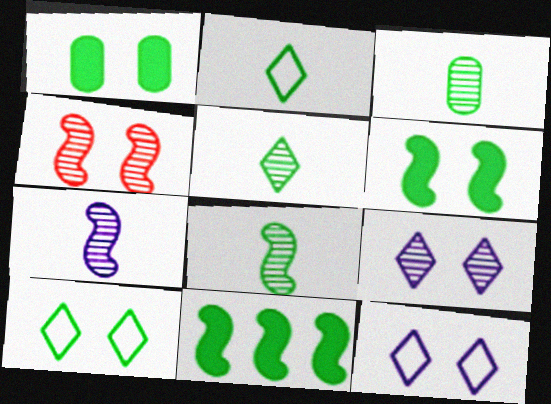[[1, 4, 12], 
[3, 5, 8], 
[3, 10, 11]]